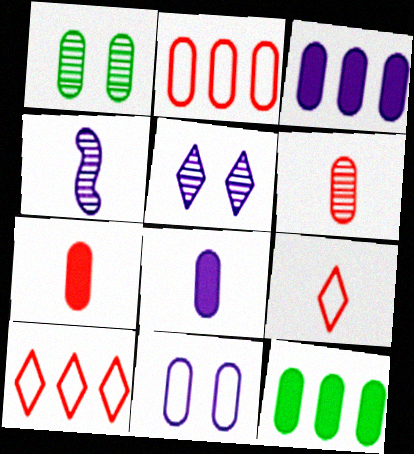[[1, 2, 8], 
[6, 11, 12]]